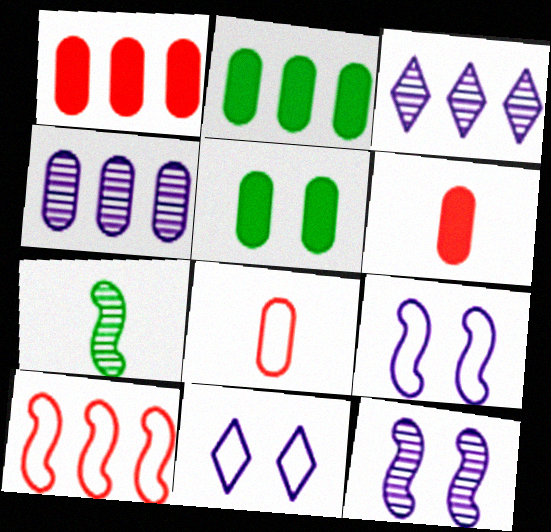[[1, 7, 11], 
[2, 3, 10], 
[4, 5, 8]]